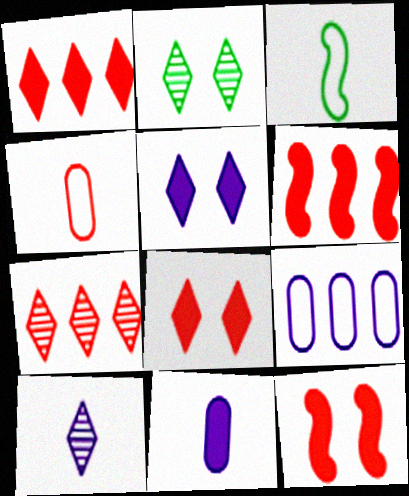[[2, 7, 10], 
[4, 7, 12]]